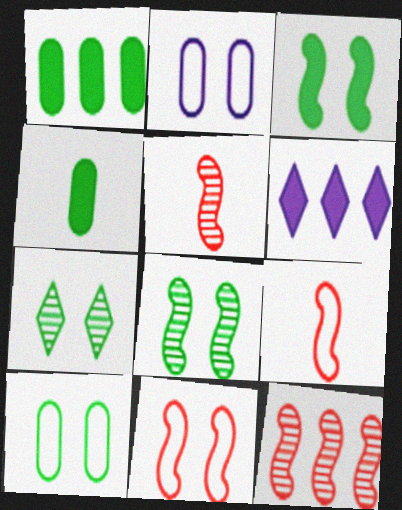[[3, 7, 10], 
[5, 6, 10]]